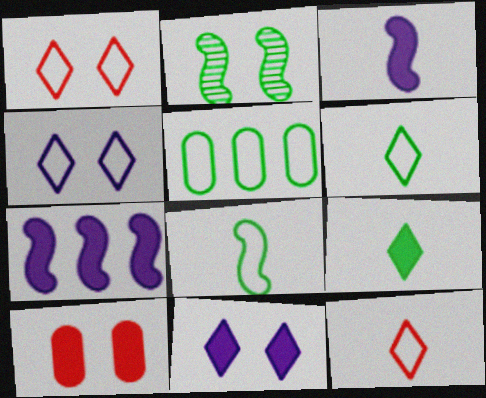[[2, 4, 10], 
[2, 5, 9], 
[7, 9, 10]]